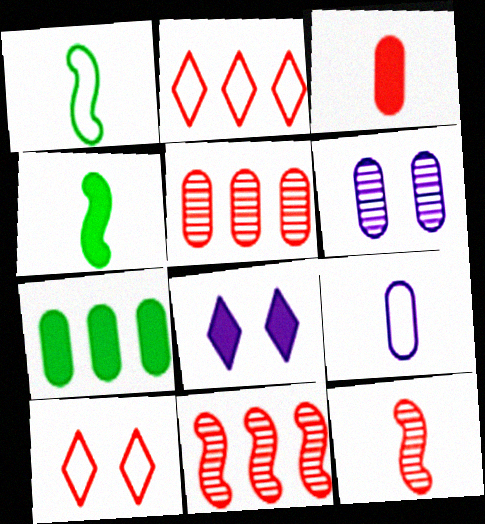[[1, 5, 8], 
[2, 4, 6], 
[3, 10, 11]]